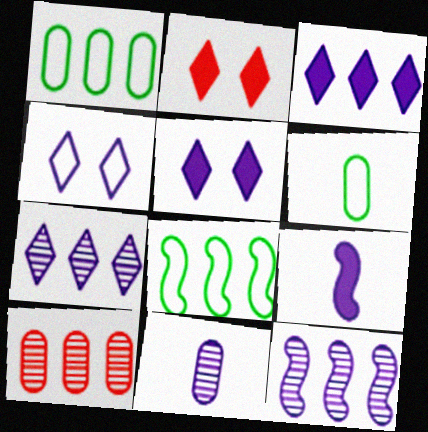[[2, 6, 12], 
[2, 8, 11], 
[3, 8, 10]]